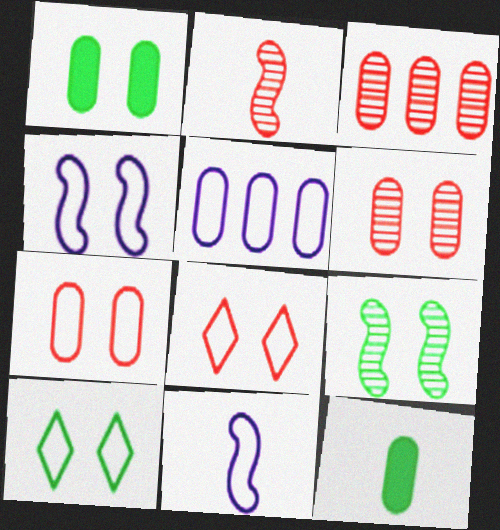[[1, 9, 10], 
[4, 7, 10], 
[5, 6, 12]]